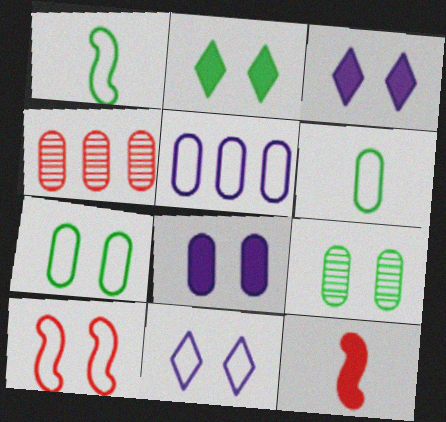[[1, 3, 4], 
[3, 9, 10], 
[4, 6, 8], 
[7, 10, 11]]